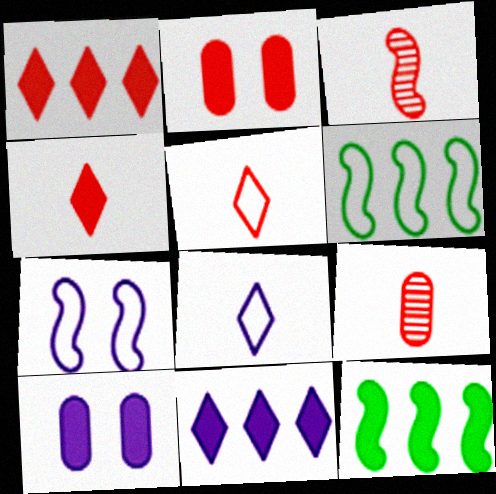[[3, 7, 12], 
[4, 10, 12]]